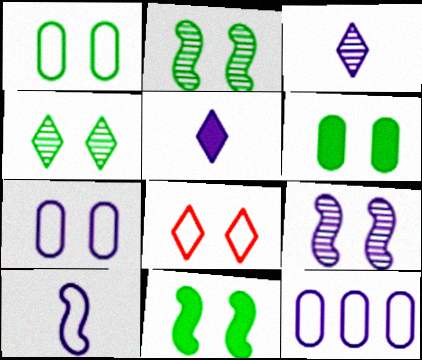[[1, 4, 11], 
[5, 9, 12], 
[6, 8, 9]]